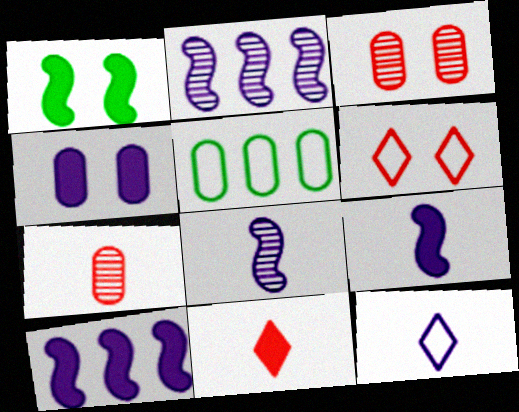[[2, 4, 12], 
[4, 5, 7]]